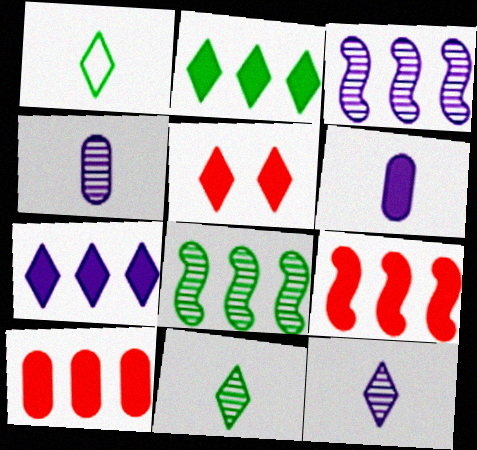[]